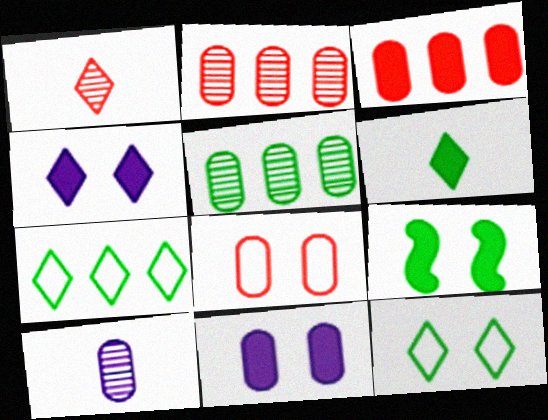[[1, 4, 7]]